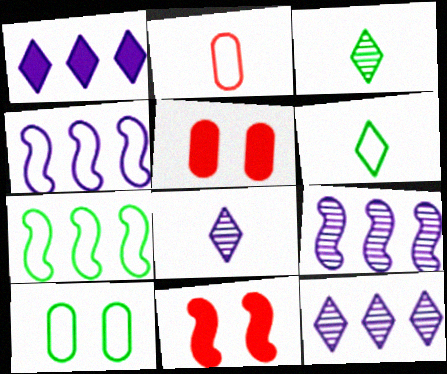[[3, 4, 5], 
[5, 6, 9], 
[5, 7, 8], 
[6, 7, 10]]